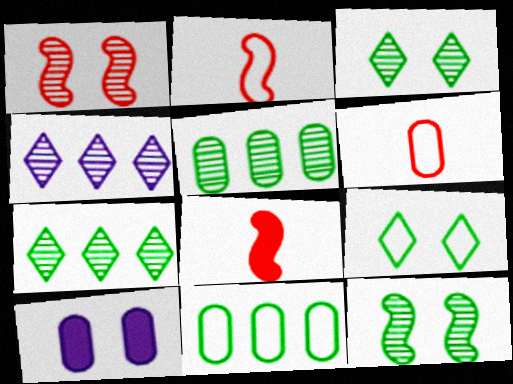[[1, 9, 10], 
[2, 7, 10], 
[5, 6, 10]]